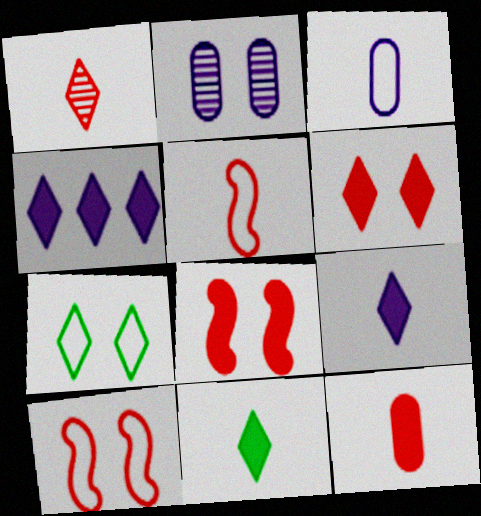[[1, 4, 7], 
[1, 5, 12], 
[2, 7, 8], 
[4, 6, 11]]